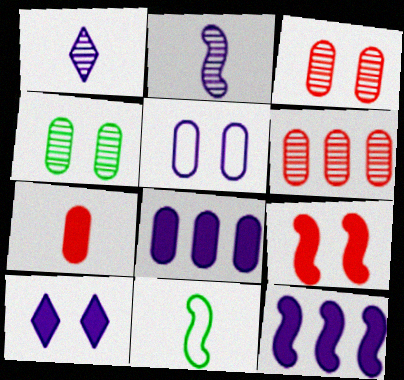[[1, 5, 12], 
[1, 7, 11], 
[6, 10, 11]]